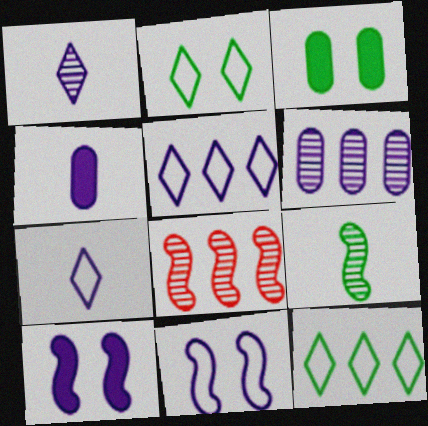[[2, 4, 8], 
[3, 7, 8], 
[3, 9, 12], 
[6, 7, 10]]